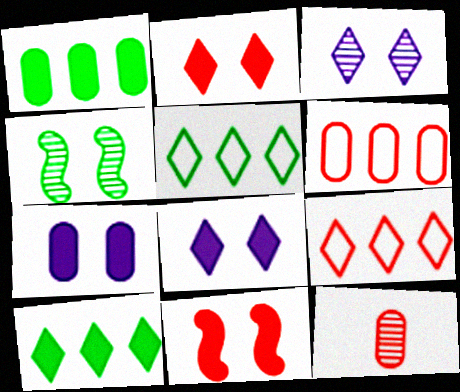[[9, 11, 12]]